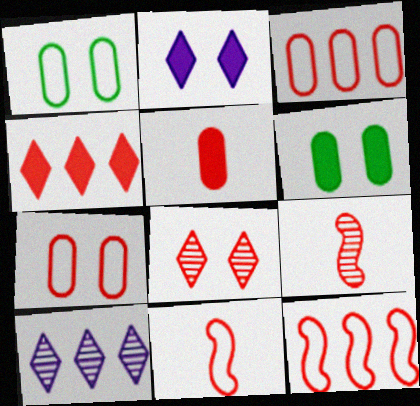[[4, 7, 9], 
[5, 8, 12], 
[6, 10, 11]]